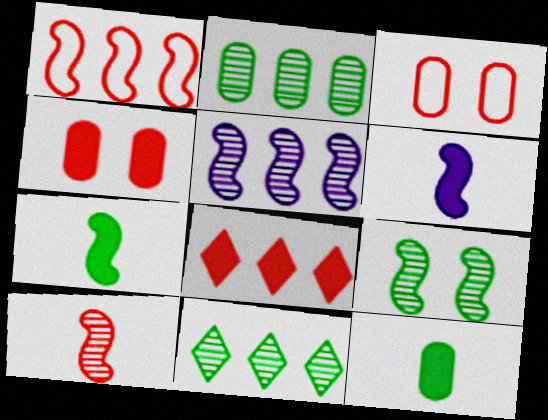[[1, 6, 9], 
[3, 6, 11], 
[3, 8, 10], 
[5, 9, 10]]